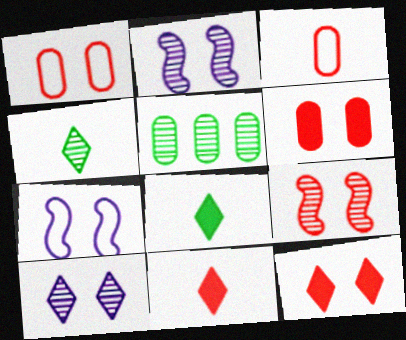[[1, 9, 12], 
[5, 7, 11]]